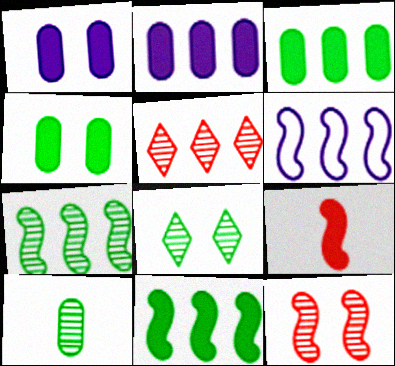[[3, 5, 6], 
[7, 8, 10]]